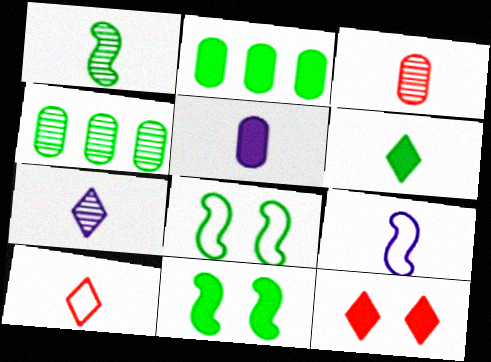[[1, 3, 7], 
[1, 5, 10], 
[2, 6, 11], 
[3, 6, 9], 
[4, 6, 8], 
[4, 9, 12], 
[5, 7, 9], 
[6, 7, 10]]